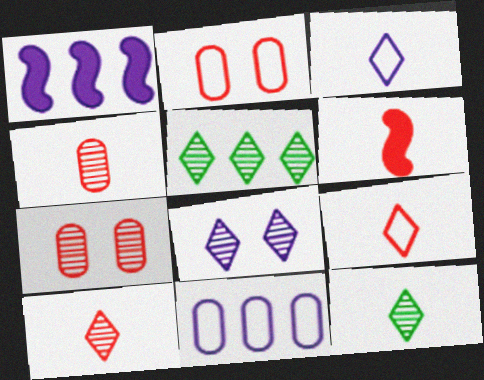[[1, 2, 12], 
[4, 6, 9], 
[5, 8, 10]]